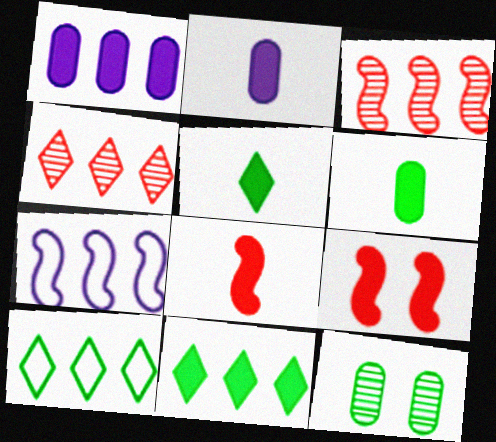[[1, 3, 10], 
[1, 5, 9], 
[2, 5, 8], 
[2, 9, 11]]